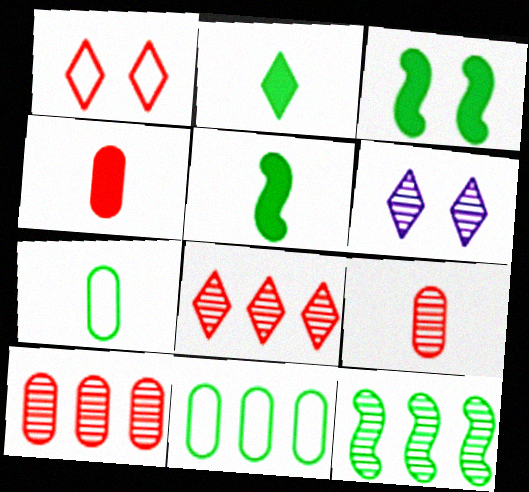[[6, 9, 12]]